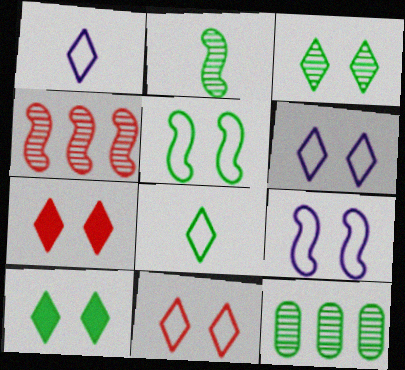[[2, 3, 12], 
[3, 6, 7]]